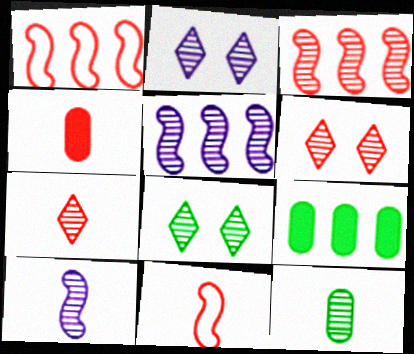[[1, 4, 6], 
[2, 3, 12], 
[2, 6, 8], 
[2, 9, 11], 
[4, 7, 11], 
[5, 6, 12], 
[7, 10, 12]]